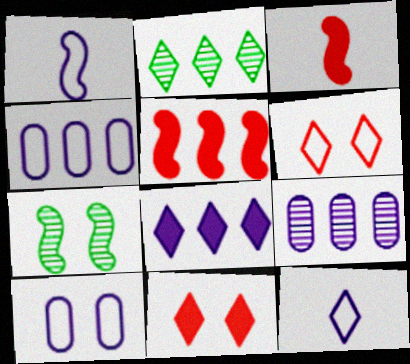[[1, 5, 7], 
[2, 3, 10], 
[2, 4, 5], 
[2, 11, 12], 
[7, 10, 11]]